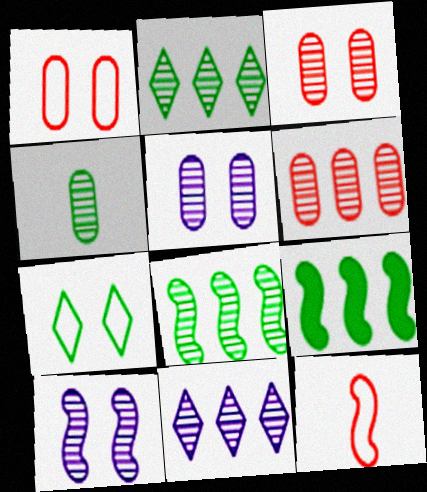[[4, 5, 6], 
[4, 7, 9], 
[6, 8, 11], 
[9, 10, 12]]